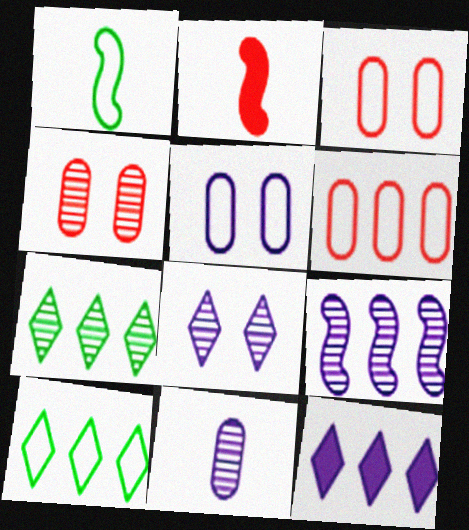[[1, 4, 12], 
[2, 5, 7], 
[8, 9, 11]]